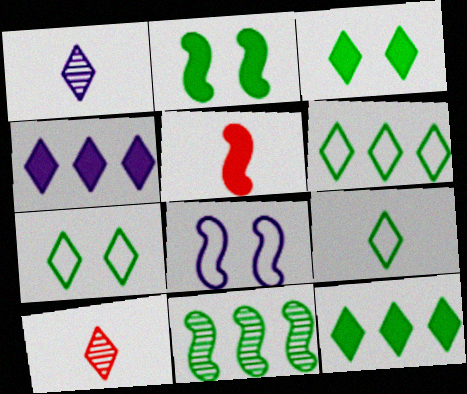[[4, 7, 10], 
[5, 8, 11], 
[6, 7, 9]]